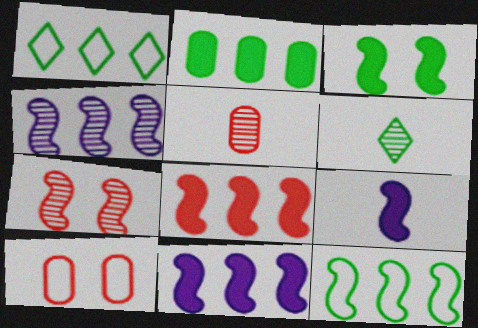[[3, 8, 9], 
[4, 8, 12], 
[6, 10, 11], 
[7, 9, 12]]